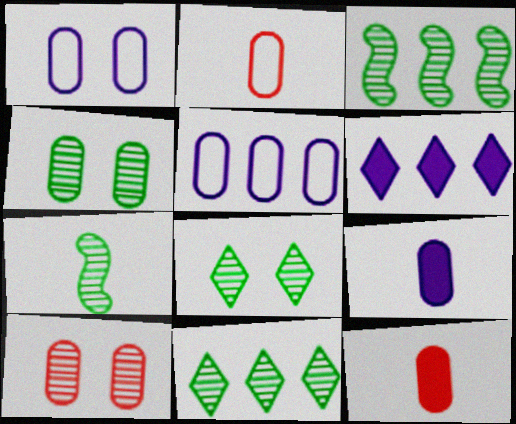[[4, 5, 12], 
[4, 7, 11]]